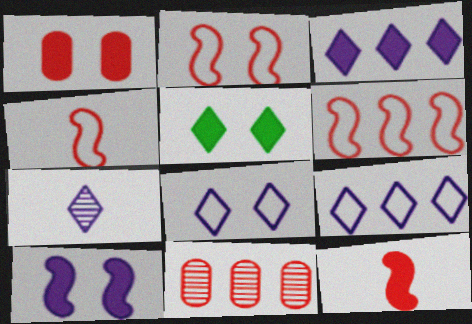[[1, 5, 10], 
[2, 4, 6], 
[3, 7, 8]]